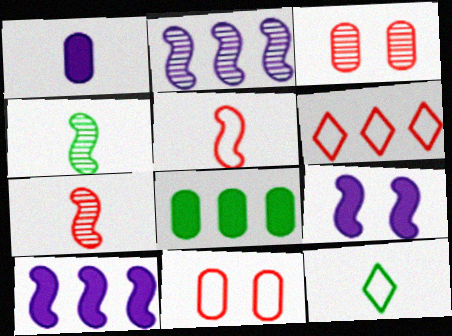[[1, 7, 12], 
[2, 6, 8], 
[3, 10, 12], 
[5, 6, 11]]